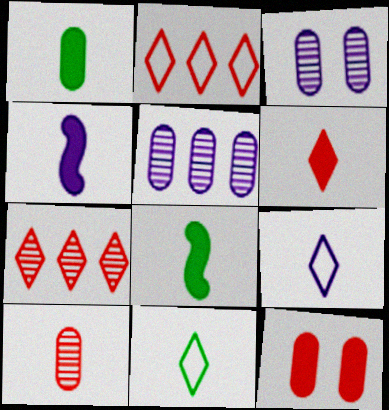[[1, 4, 6], 
[2, 3, 8], 
[4, 10, 11], 
[8, 9, 10]]